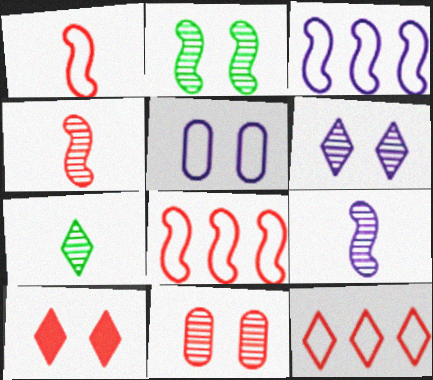[[2, 5, 10], 
[2, 6, 11]]